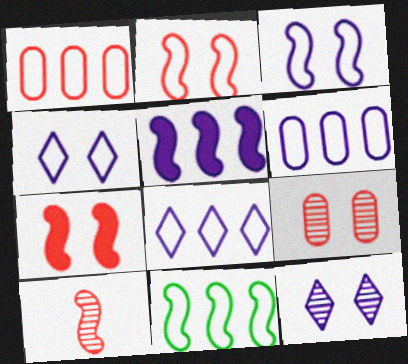[[1, 8, 11]]